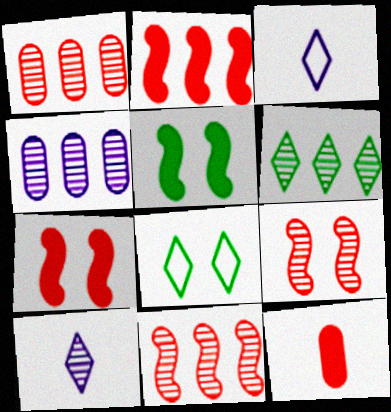[[1, 3, 5], 
[4, 6, 11]]